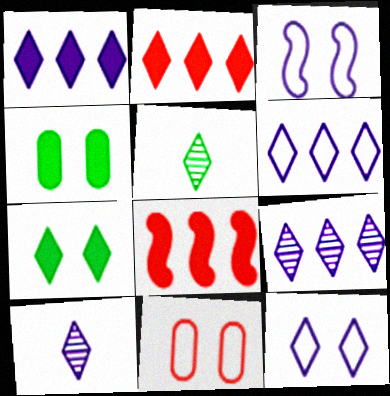[[1, 6, 9], 
[1, 10, 12], 
[2, 5, 12]]